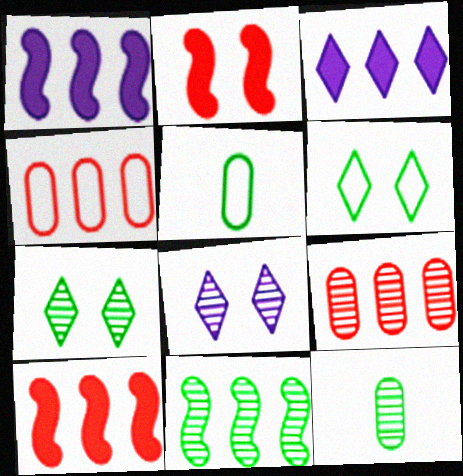[[3, 4, 11], 
[5, 8, 10], 
[7, 11, 12]]